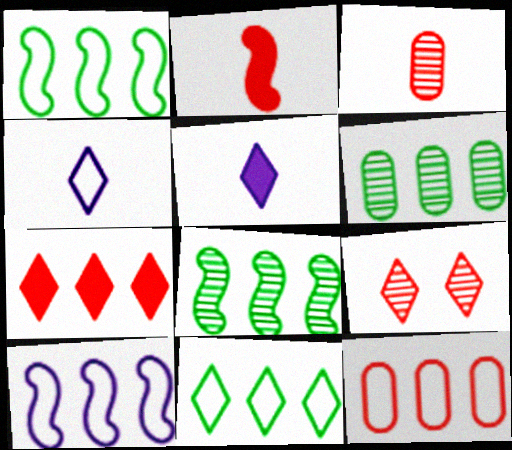[[2, 9, 12], 
[5, 9, 11], 
[6, 7, 10], 
[10, 11, 12]]